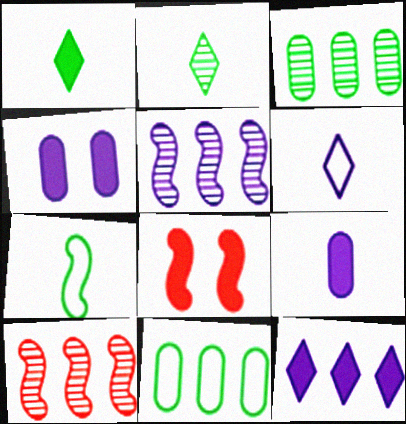[[3, 6, 8], 
[4, 5, 6], 
[5, 7, 8], 
[10, 11, 12]]